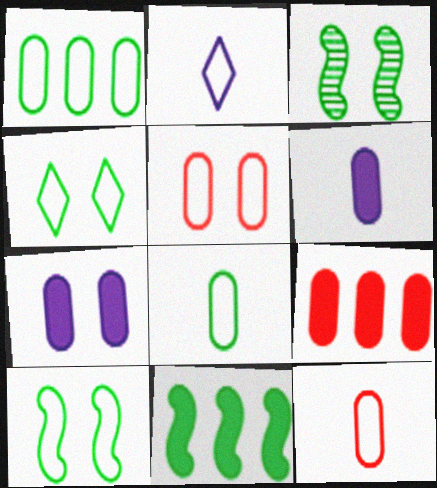[[2, 3, 9]]